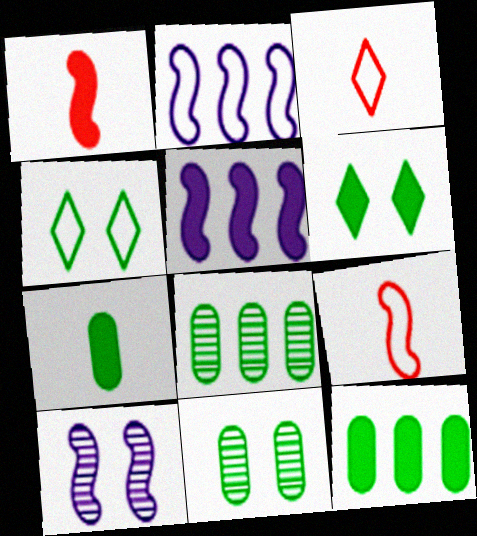[[3, 5, 11], 
[3, 10, 12]]